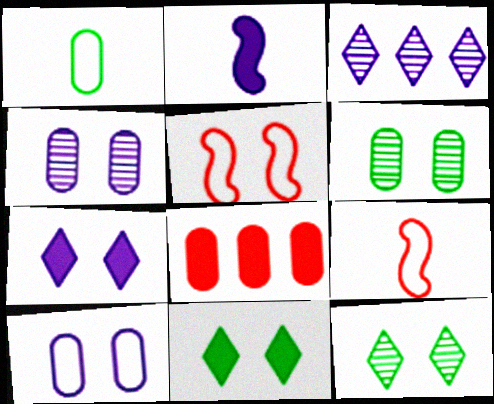[[1, 4, 8], 
[2, 3, 10], 
[2, 8, 11], 
[4, 5, 11], 
[5, 6, 7]]